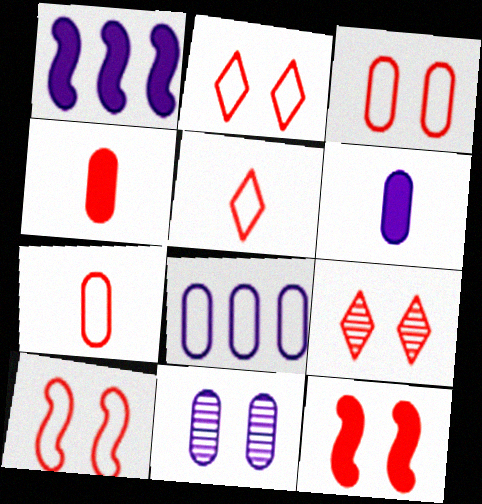[[2, 3, 10], 
[3, 9, 12], 
[6, 8, 11]]